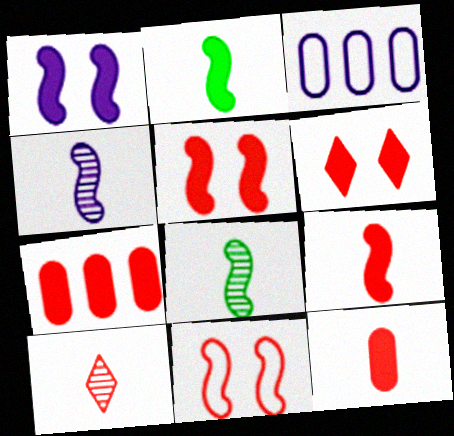[[3, 6, 8], 
[6, 7, 9], 
[7, 10, 11]]